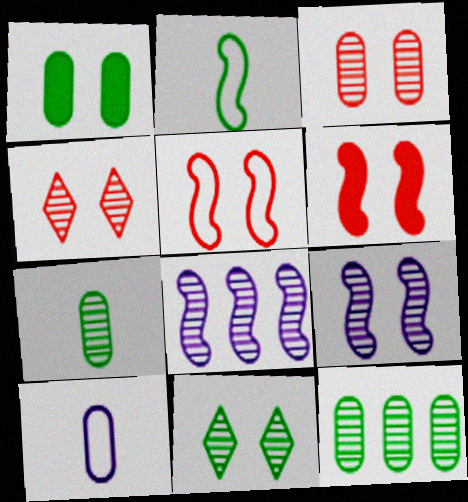[[2, 6, 8], 
[3, 9, 11], 
[4, 7, 8]]